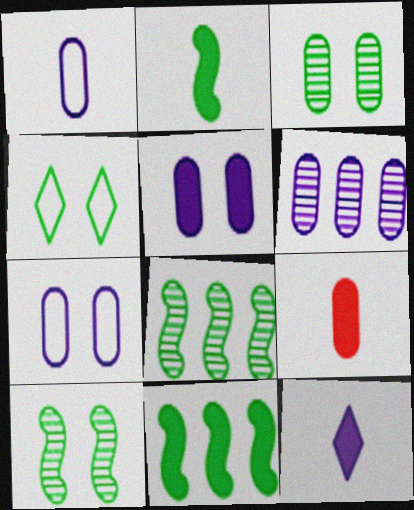[[1, 5, 6], 
[2, 9, 12]]